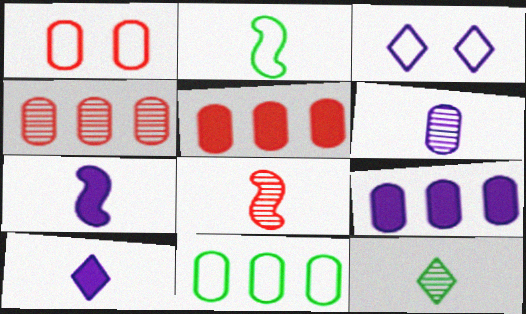[[2, 7, 8], 
[4, 9, 11], 
[6, 8, 12]]